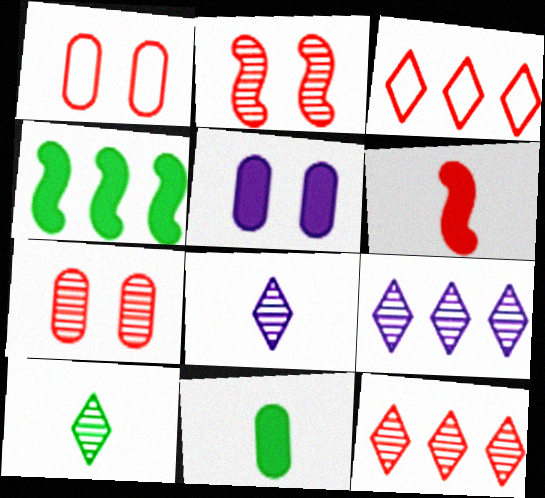[[1, 4, 8], 
[1, 6, 12], 
[3, 6, 7]]